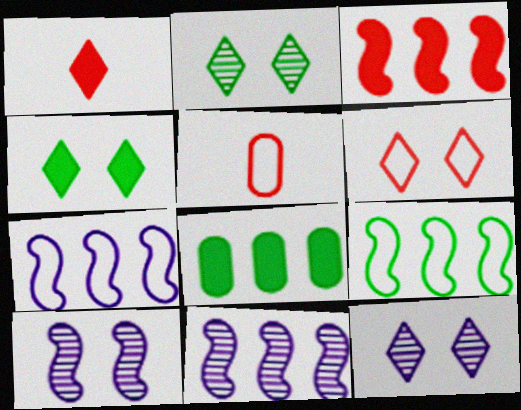[[3, 9, 11], 
[4, 5, 11], 
[4, 6, 12]]